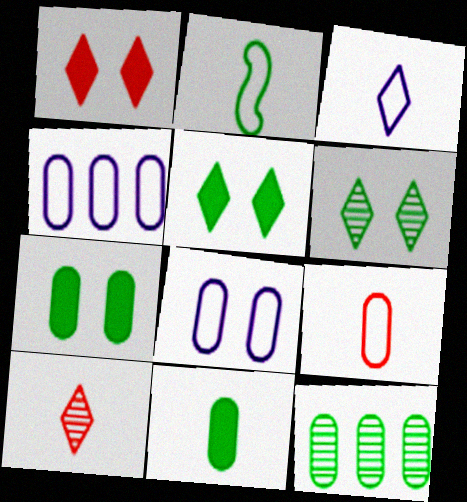[[2, 3, 9], 
[2, 5, 12]]